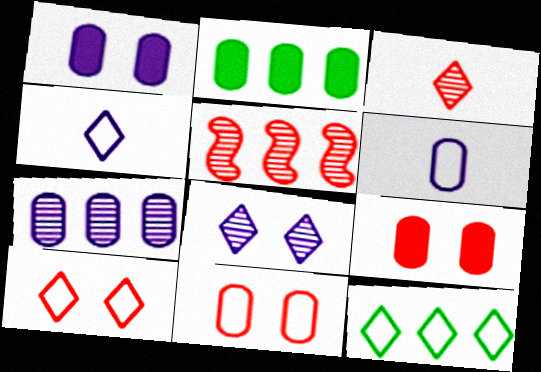[[1, 6, 7], 
[4, 10, 12]]